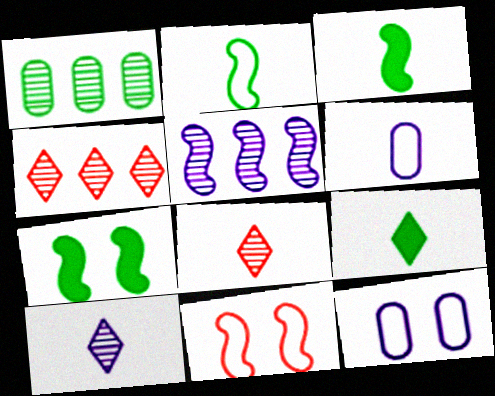[[1, 4, 5], 
[3, 4, 12], 
[3, 5, 11], 
[3, 6, 8], 
[4, 6, 7]]